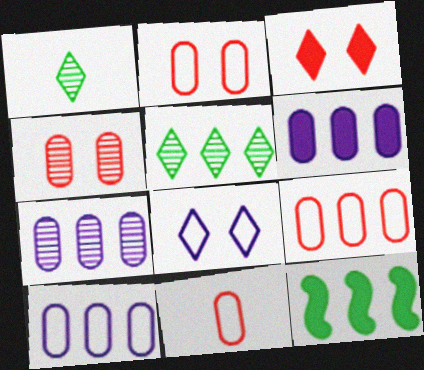[[2, 9, 11], 
[6, 7, 10]]